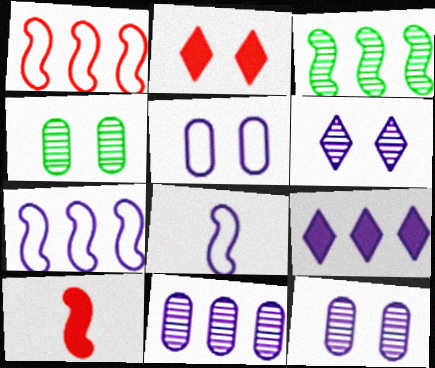[[7, 9, 11], 
[8, 9, 12]]